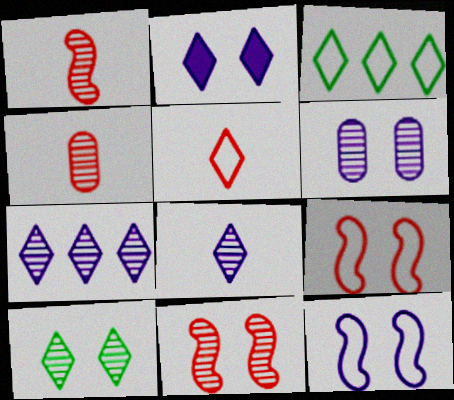[[2, 6, 12], 
[6, 10, 11]]